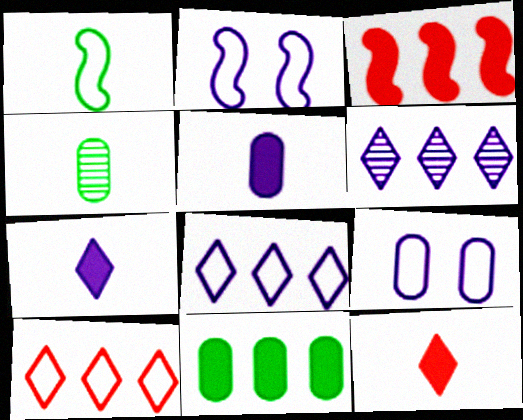[[1, 9, 10], 
[2, 5, 6]]